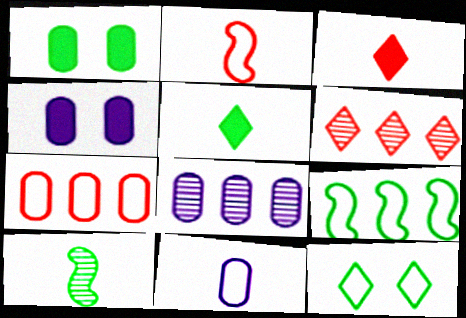[[3, 10, 11], 
[4, 8, 11]]